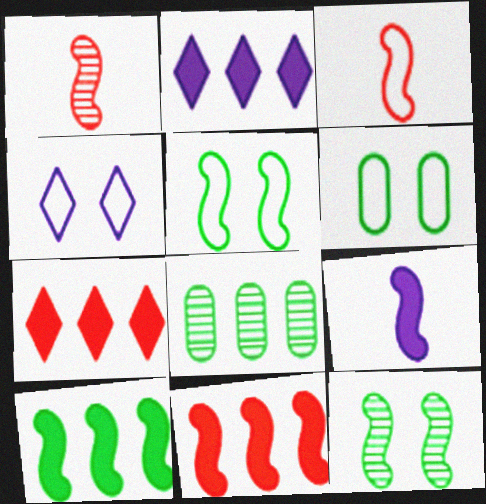[[1, 2, 6]]